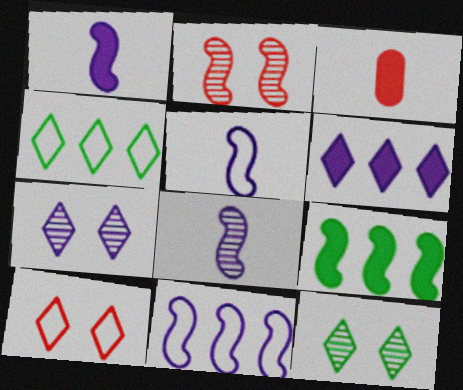[[1, 5, 8], 
[2, 5, 9], 
[3, 11, 12]]